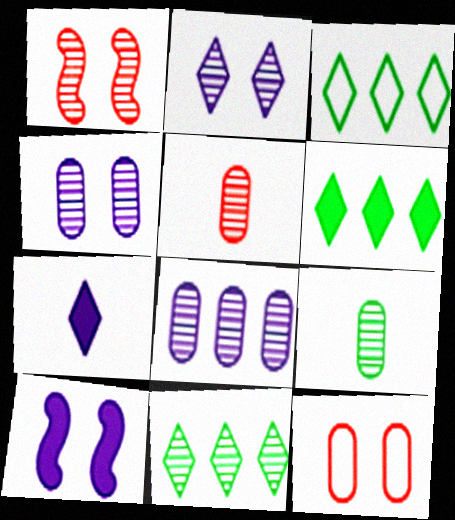[[3, 5, 10], 
[3, 6, 11]]